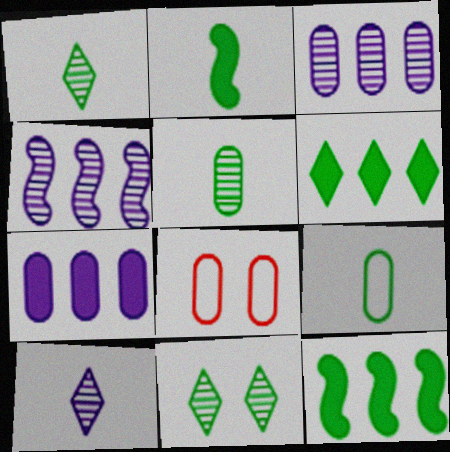[[1, 2, 9], 
[5, 7, 8], 
[8, 10, 12], 
[9, 11, 12]]